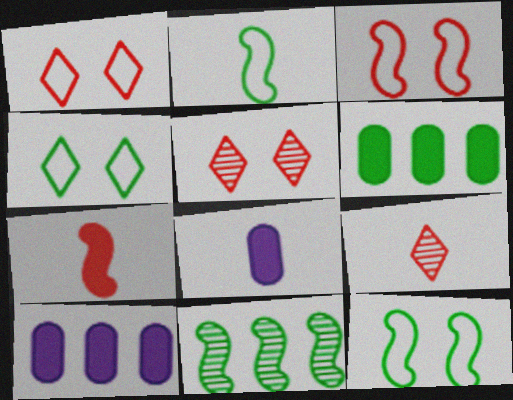[[1, 8, 11], 
[2, 5, 10], 
[2, 8, 9], 
[9, 10, 12]]